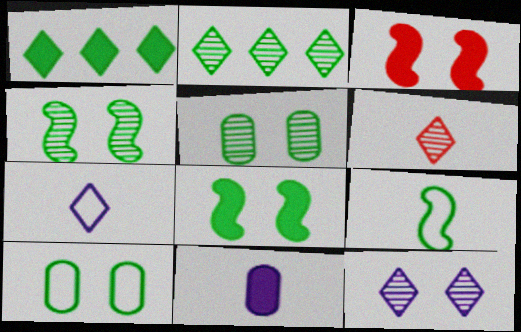[[1, 3, 11], 
[1, 5, 9], 
[2, 6, 12], 
[3, 10, 12], 
[6, 9, 11]]